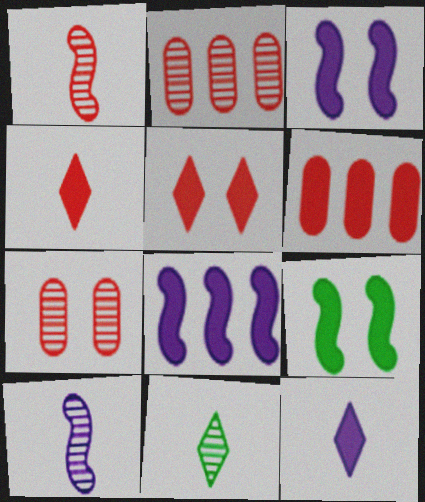[[6, 9, 12]]